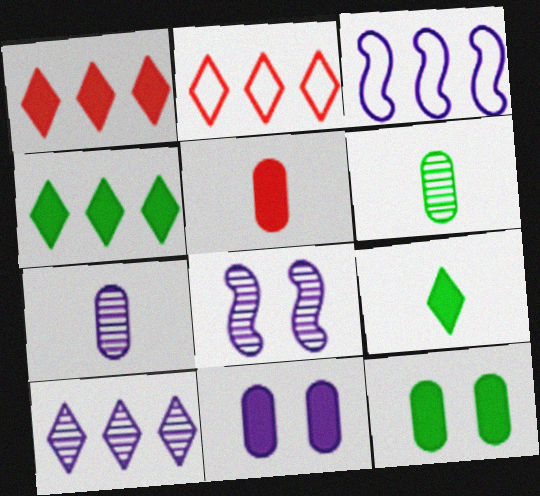[[2, 4, 10], 
[7, 8, 10]]